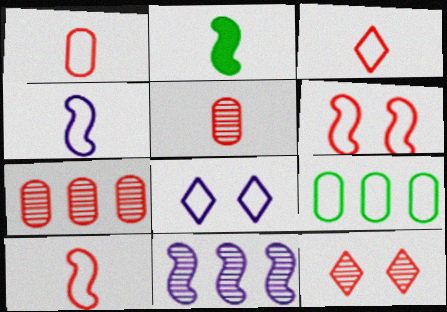[[1, 3, 10], 
[2, 6, 11], 
[2, 7, 8], 
[8, 9, 10]]